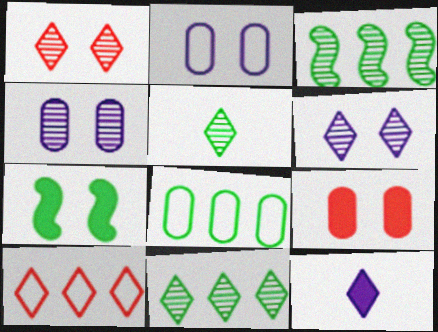[[1, 2, 7], 
[5, 7, 8]]